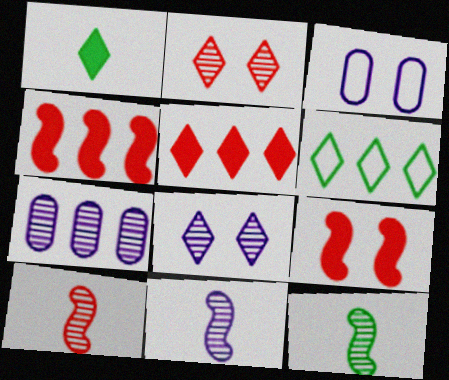[[2, 7, 12], 
[3, 5, 12], 
[4, 6, 7], 
[7, 8, 11], 
[10, 11, 12]]